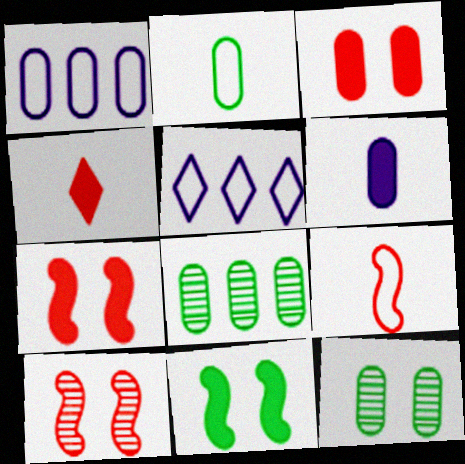[]